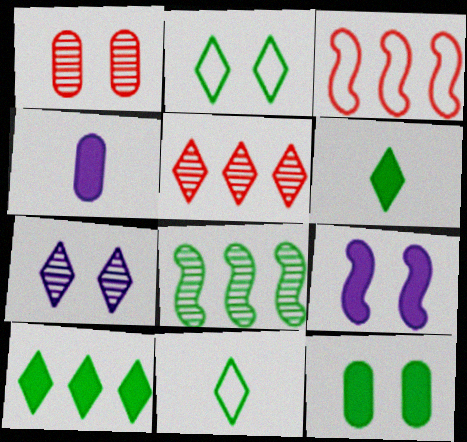[[1, 2, 9], 
[8, 11, 12]]